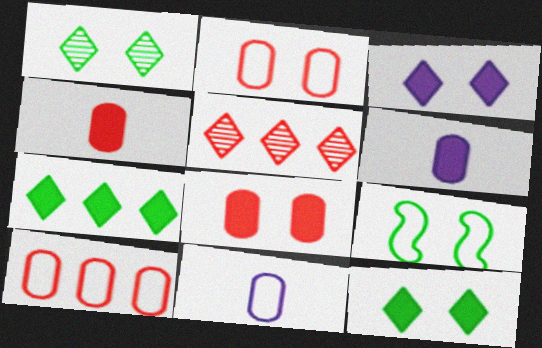[[5, 6, 9]]